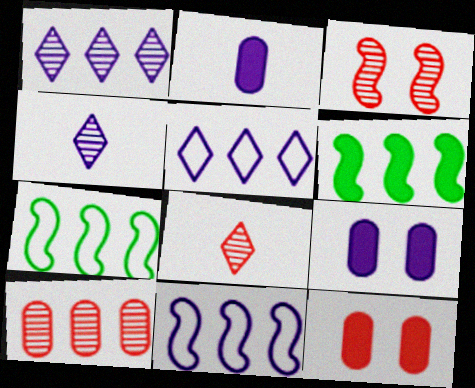[[3, 8, 10], 
[4, 7, 12], 
[4, 9, 11], 
[5, 6, 10], 
[7, 8, 9]]